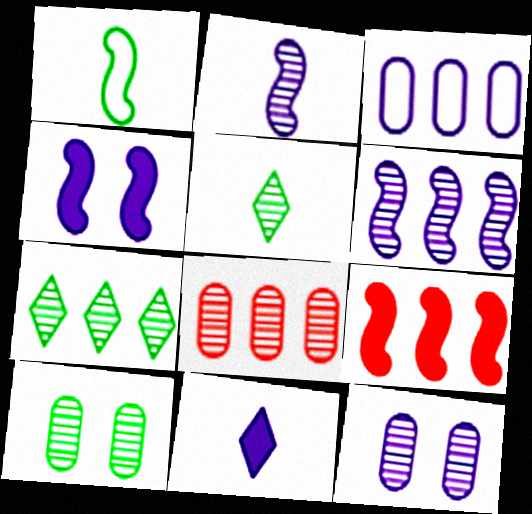[[3, 7, 9], 
[6, 7, 8]]